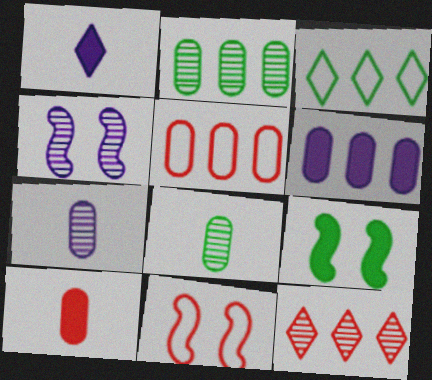[[1, 2, 11], 
[2, 5, 6], 
[3, 4, 10], 
[3, 8, 9], 
[4, 8, 12], 
[4, 9, 11], 
[10, 11, 12]]